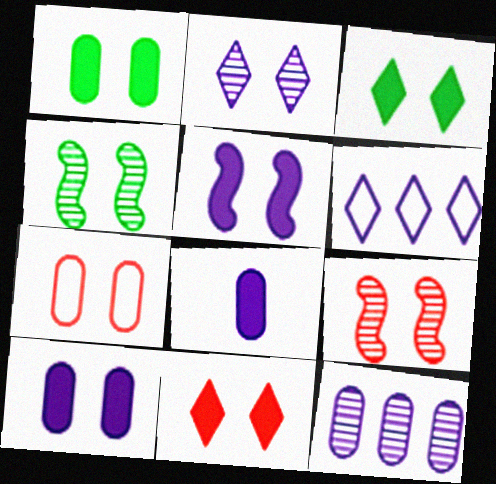[[1, 5, 11], 
[7, 9, 11]]